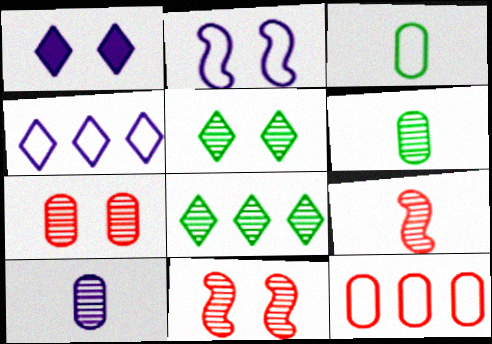[[8, 10, 11]]